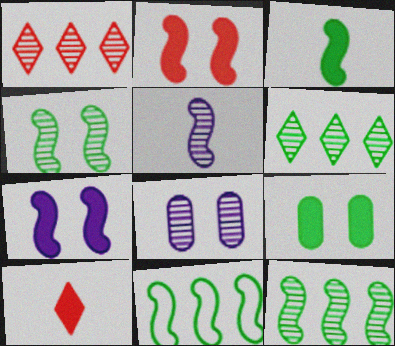[[2, 5, 11], 
[3, 4, 11], 
[8, 10, 11]]